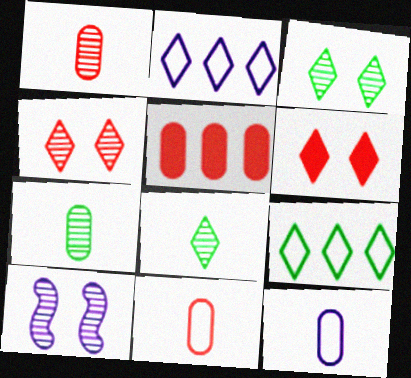[[2, 6, 8]]